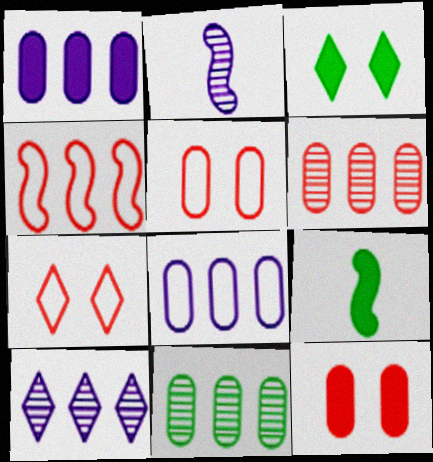[[5, 9, 10]]